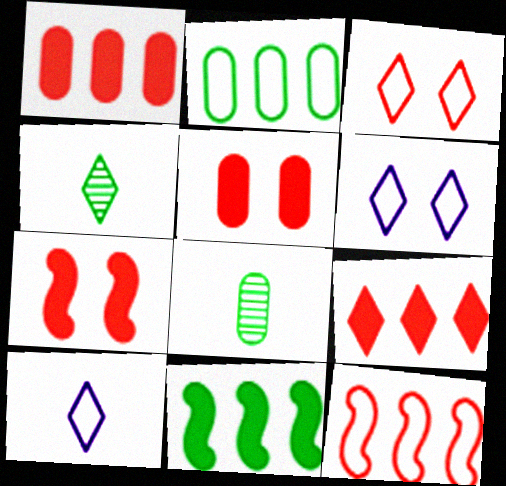[[4, 6, 9]]